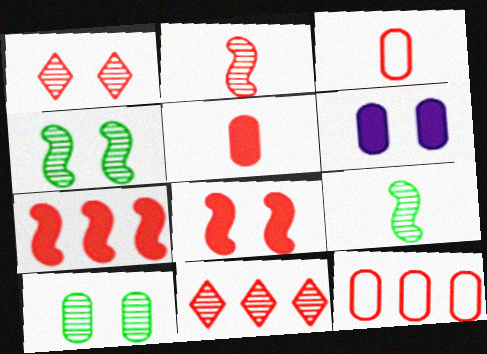[[1, 3, 7], 
[3, 8, 11], 
[7, 11, 12]]